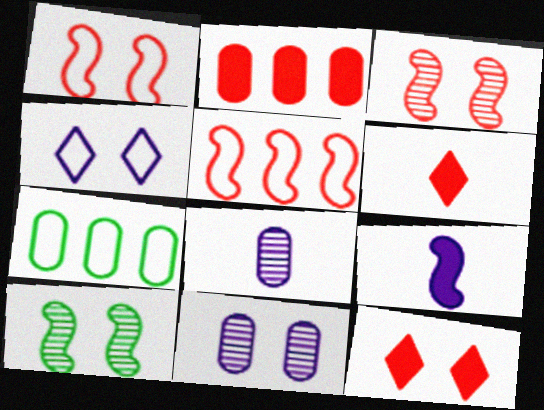[[5, 9, 10]]